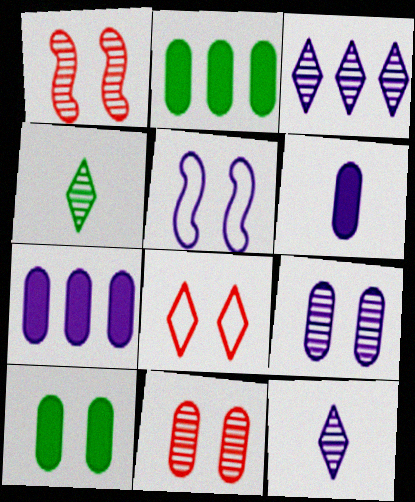[[3, 5, 6], 
[5, 7, 12]]